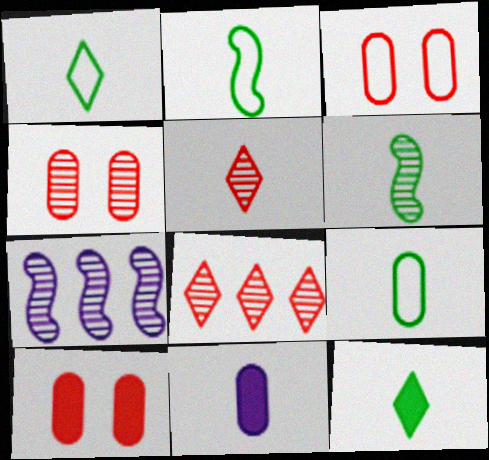[[1, 2, 9], 
[1, 7, 10], 
[2, 5, 11], 
[3, 4, 10], 
[3, 7, 12], 
[6, 9, 12]]